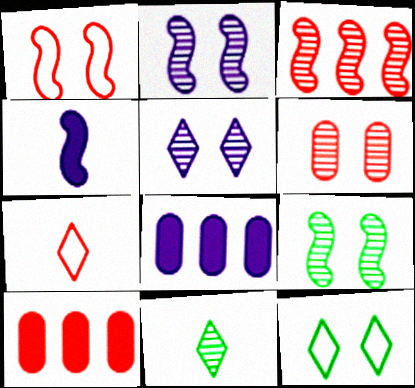[[1, 8, 11], 
[5, 6, 9], 
[7, 8, 9]]